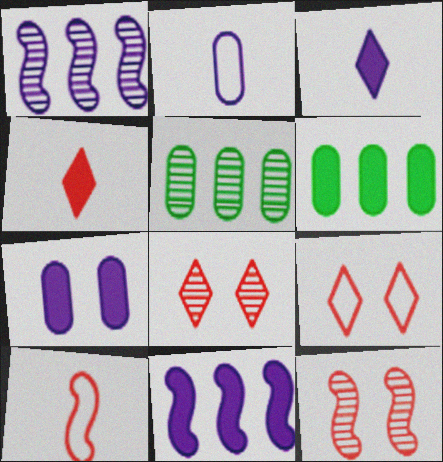[[3, 7, 11]]